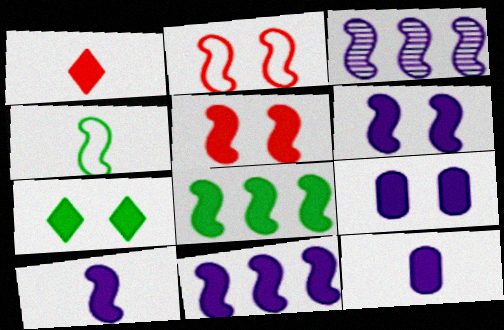[[1, 8, 9], 
[3, 4, 5], 
[5, 7, 9], 
[5, 8, 10], 
[6, 10, 11]]